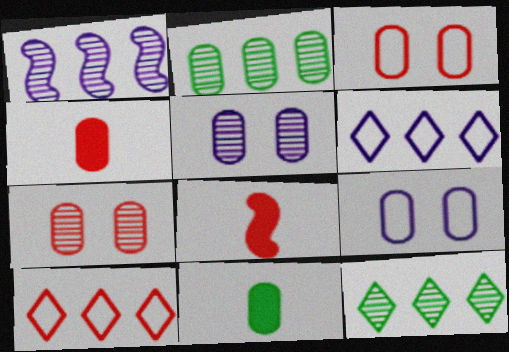[[2, 4, 9], 
[7, 8, 10], 
[8, 9, 12]]